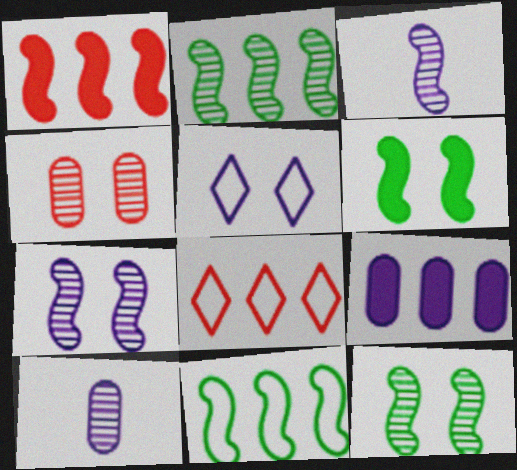[[2, 8, 9], 
[3, 5, 9], 
[4, 5, 6], 
[6, 8, 10]]